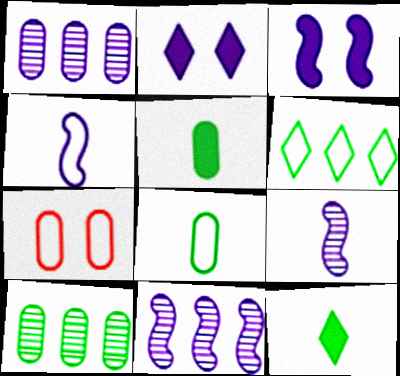[[1, 2, 4], 
[1, 5, 7], 
[3, 4, 11], 
[4, 6, 7], 
[7, 11, 12]]